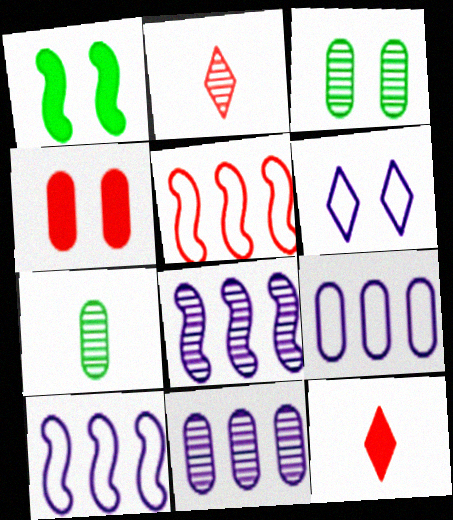[[1, 2, 9], 
[2, 3, 8], 
[2, 4, 5], 
[3, 10, 12], 
[4, 7, 9]]